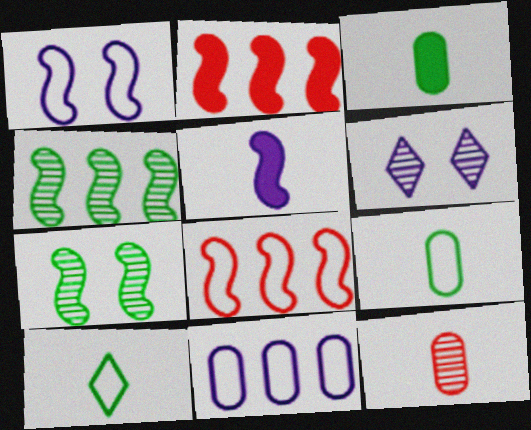[[2, 6, 9], 
[3, 6, 8], 
[4, 6, 12], 
[5, 6, 11], 
[5, 7, 8], 
[5, 10, 12]]